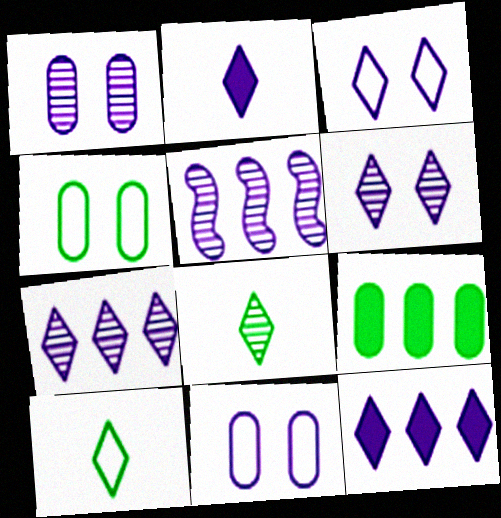[[2, 3, 7], 
[2, 5, 11]]